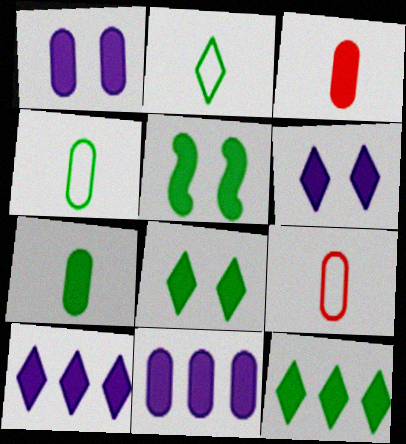[[3, 5, 10], 
[5, 7, 12]]